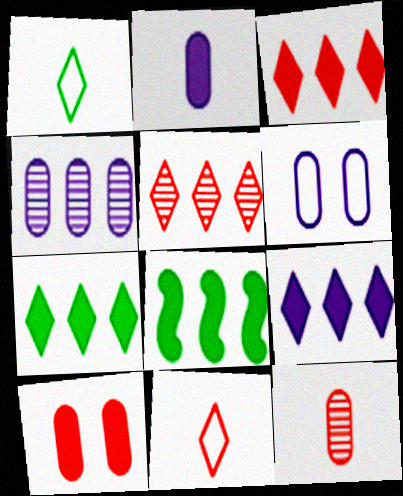[[2, 4, 6], 
[3, 7, 9]]